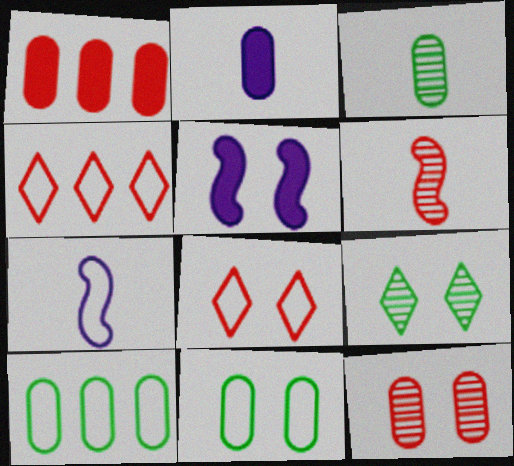[[1, 6, 8], 
[1, 7, 9], 
[2, 10, 12], 
[3, 4, 5], 
[4, 7, 11], 
[7, 8, 10]]